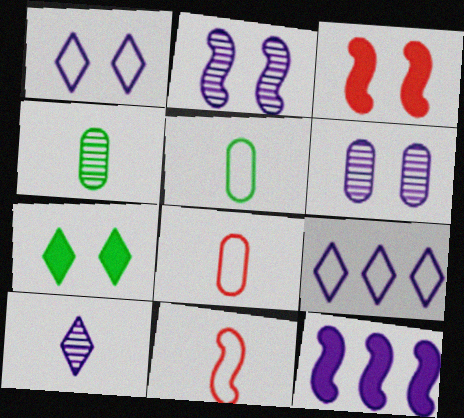[[3, 4, 9]]